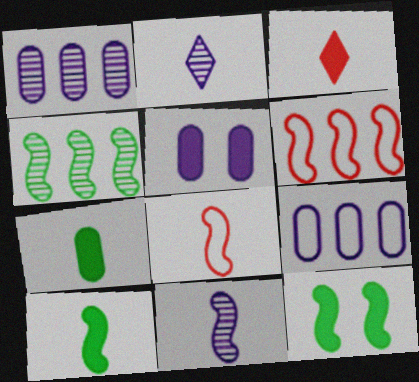[[2, 7, 8], 
[6, 11, 12], 
[8, 10, 11]]